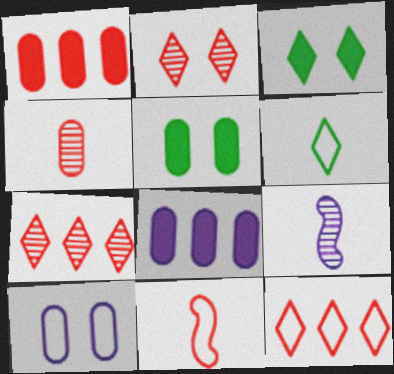[[1, 2, 11], 
[5, 9, 12]]